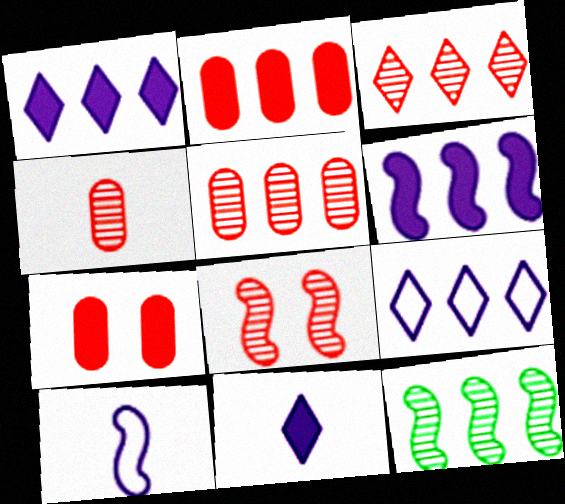[[2, 9, 12], 
[3, 4, 8]]